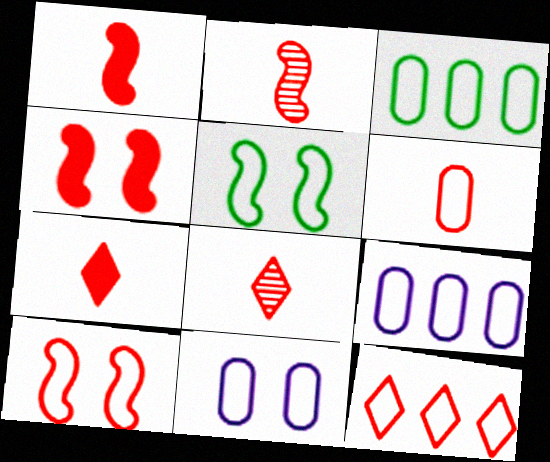[[1, 6, 8], 
[2, 6, 7], 
[3, 6, 11], 
[6, 10, 12]]